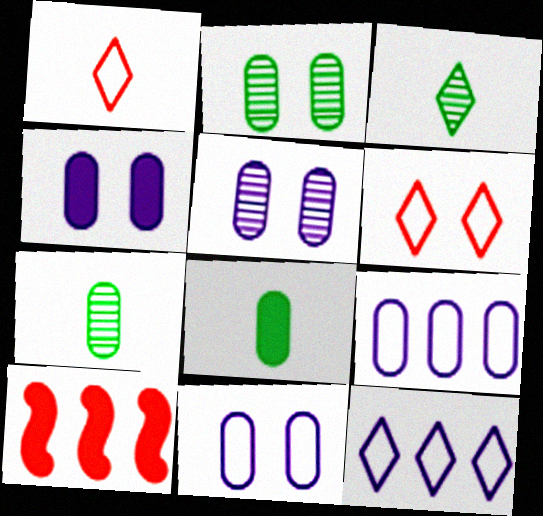[[3, 10, 11], 
[4, 5, 11]]